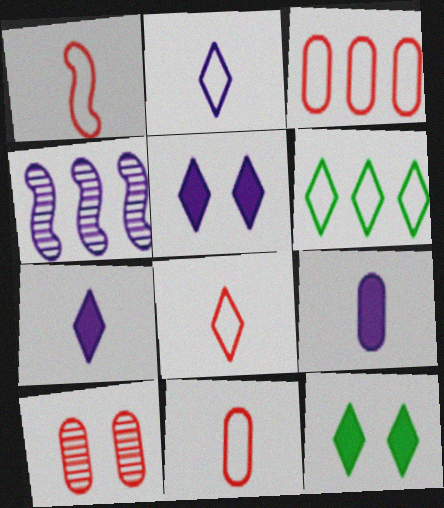[[1, 8, 11], 
[4, 11, 12]]